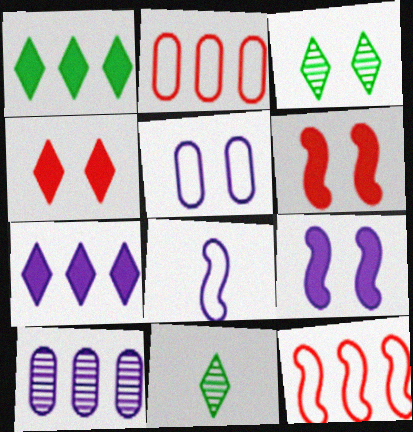[[1, 10, 12], 
[2, 9, 11], 
[3, 5, 6]]